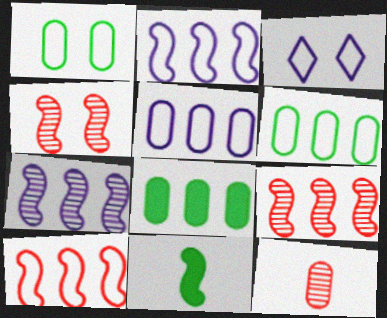[[2, 4, 11]]